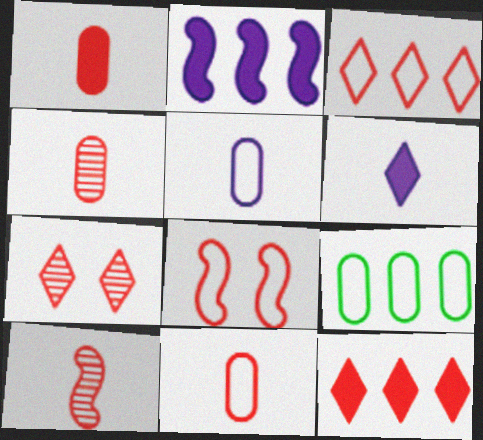[[1, 4, 11], 
[3, 8, 11], 
[4, 8, 12]]